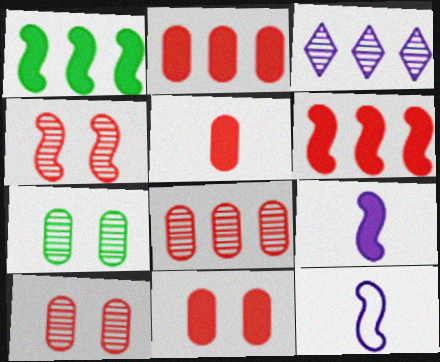[[1, 4, 12], 
[2, 5, 11]]